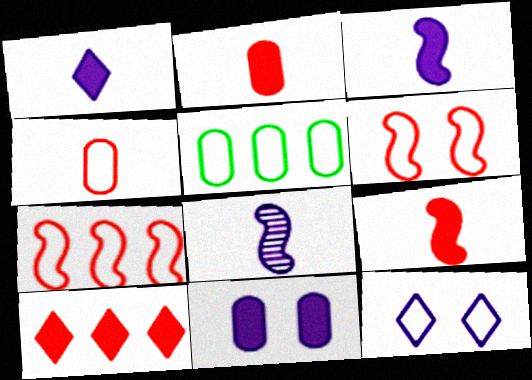[]